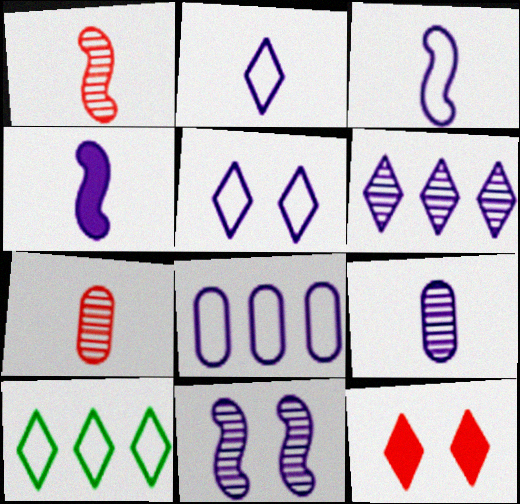[[2, 4, 9], 
[3, 5, 8], 
[6, 9, 11]]